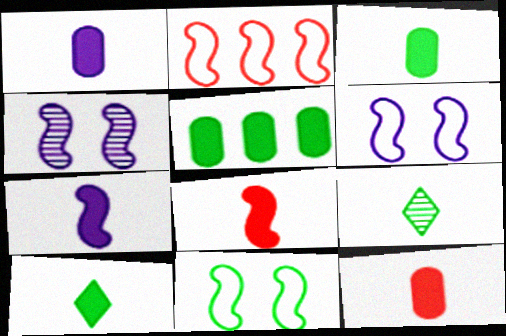[[1, 3, 12], 
[1, 8, 10], 
[5, 9, 11], 
[7, 10, 12]]